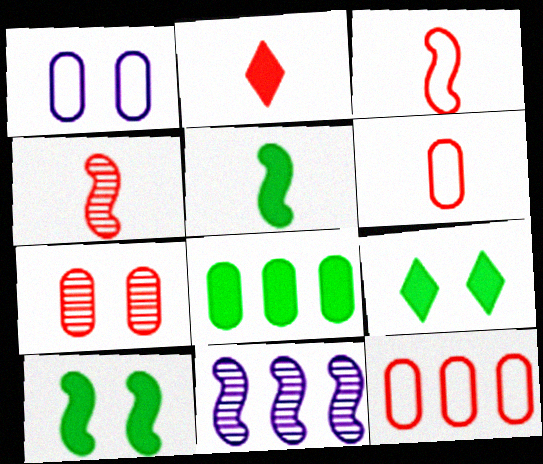[[2, 4, 6], 
[3, 10, 11], 
[5, 8, 9], 
[6, 9, 11]]